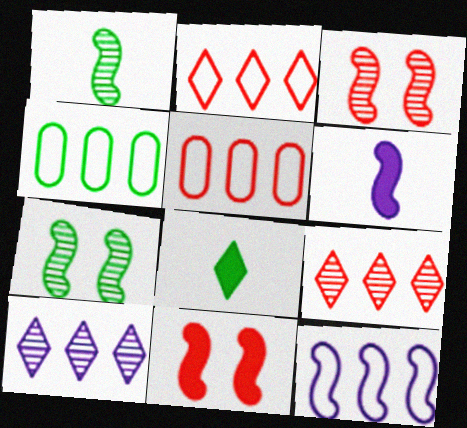[[1, 11, 12], 
[2, 4, 12], 
[4, 7, 8]]